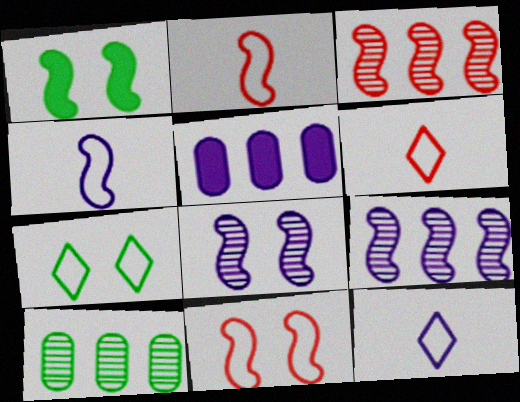[[1, 2, 9], 
[1, 3, 4], 
[1, 8, 11], 
[5, 8, 12]]